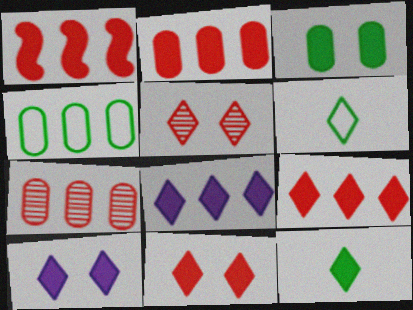[[1, 2, 9], 
[5, 6, 8], 
[8, 11, 12], 
[9, 10, 12]]